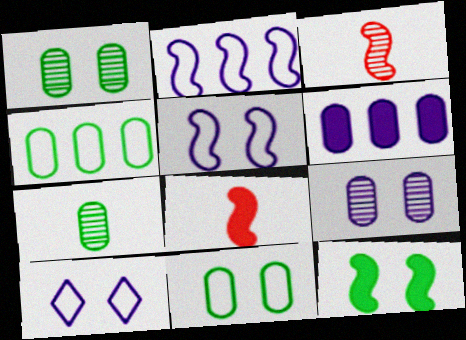[[2, 3, 12]]